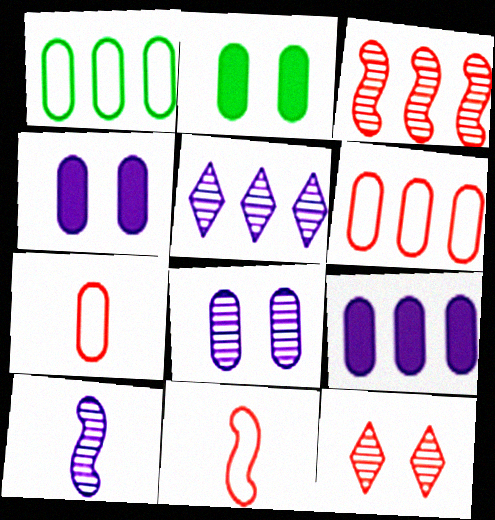[[2, 5, 11], 
[5, 8, 10]]